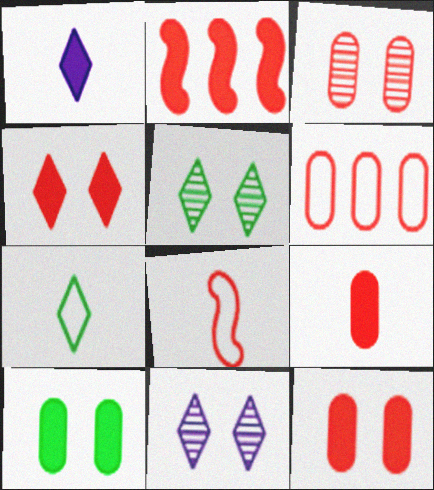[[1, 2, 10], 
[2, 4, 9], 
[3, 6, 9]]